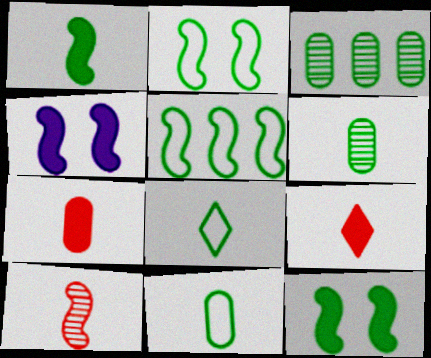[[1, 6, 8], 
[3, 8, 12], 
[4, 5, 10]]